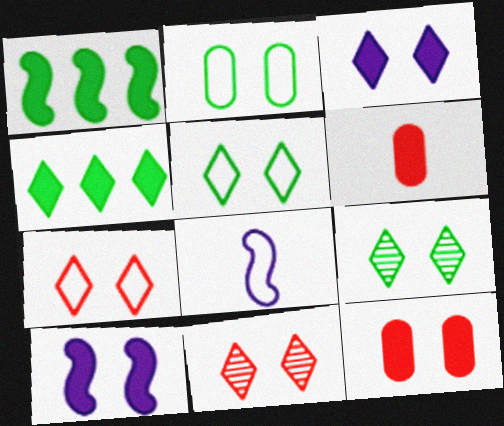[[1, 3, 6], 
[2, 10, 11], 
[3, 5, 11], 
[3, 7, 9], 
[4, 6, 10]]